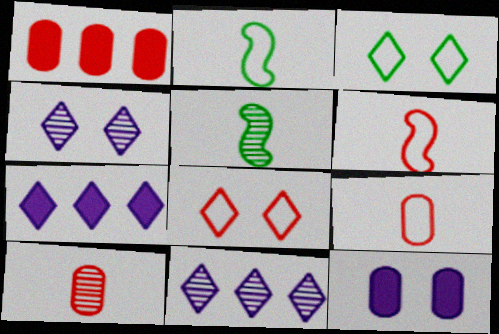[[1, 2, 4]]